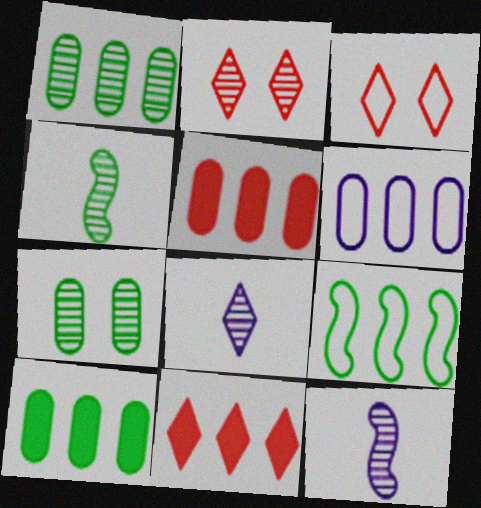[[1, 2, 12], 
[1, 5, 6], 
[3, 10, 12]]